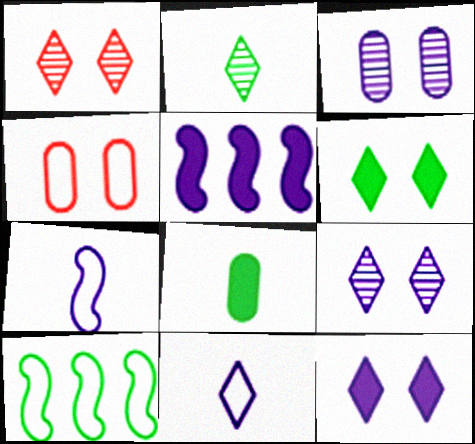[[2, 4, 5], 
[3, 5, 11], 
[4, 10, 11]]